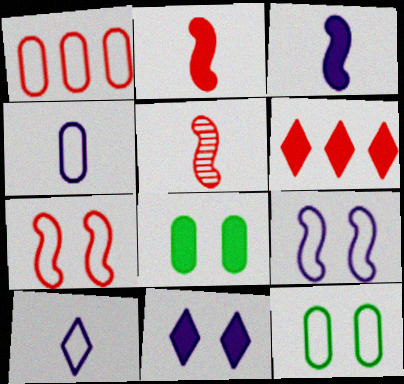[[1, 4, 12], 
[3, 6, 8]]